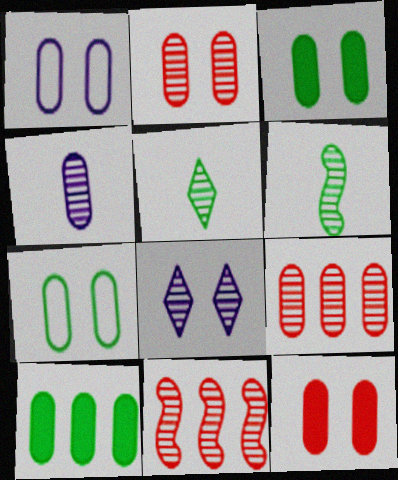[[1, 2, 3], 
[6, 8, 9]]